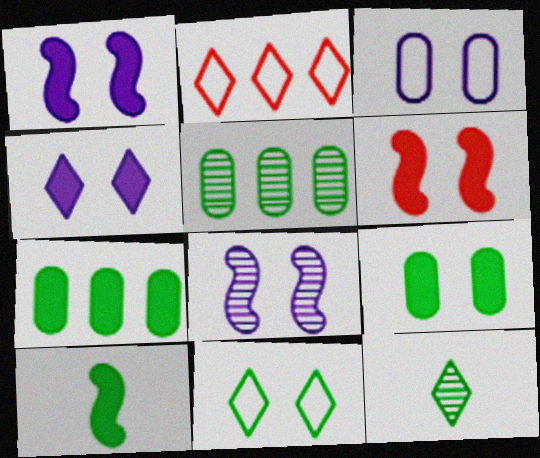[[2, 4, 12], 
[3, 4, 8], 
[4, 6, 9], 
[5, 10, 11]]